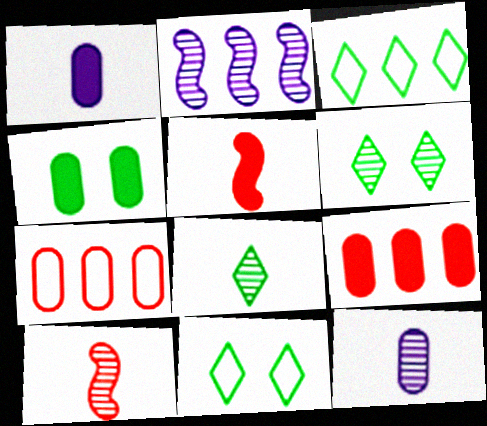[[1, 4, 9], 
[2, 3, 9], 
[4, 7, 12], 
[8, 10, 12]]